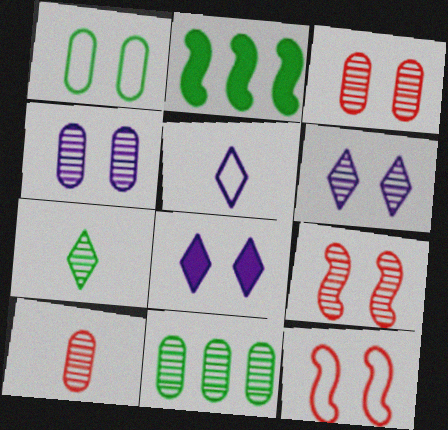[[1, 2, 7], 
[1, 8, 9], 
[2, 3, 5], 
[4, 10, 11]]